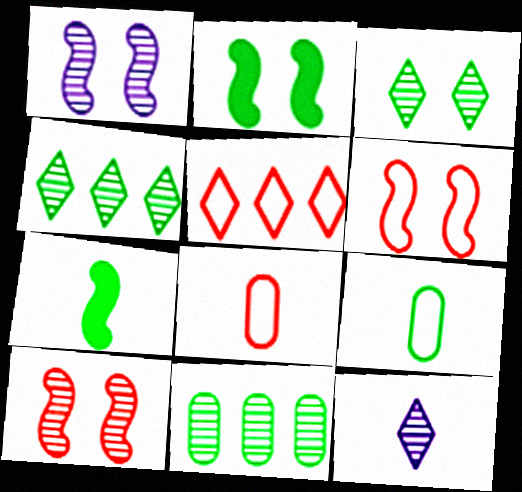[[1, 2, 6], 
[2, 4, 9], 
[5, 6, 8], 
[7, 8, 12], 
[10, 11, 12]]